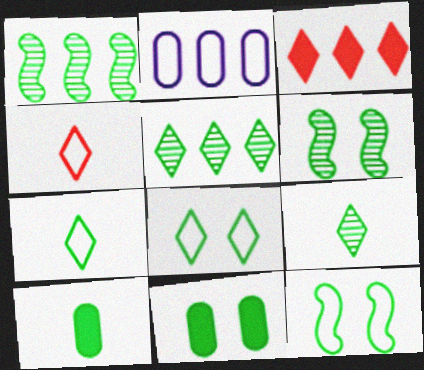[[1, 2, 3], 
[1, 7, 11], 
[1, 8, 10], 
[2, 4, 12], 
[5, 10, 12], 
[6, 8, 11]]